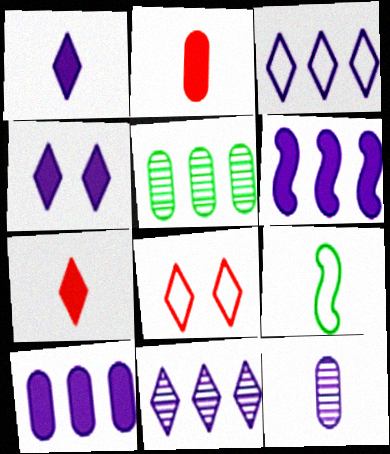[[7, 9, 12]]